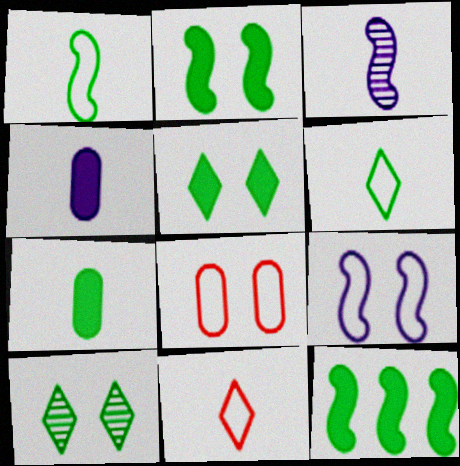[[3, 7, 11], 
[5, 7, 12]]